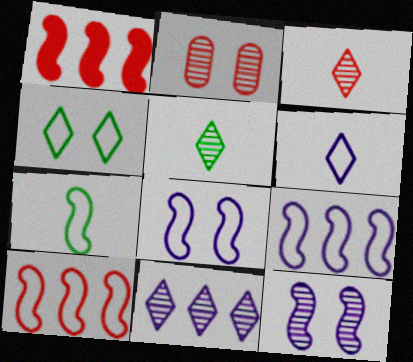[[1, 7, 12], 
[7, 8, 10]]